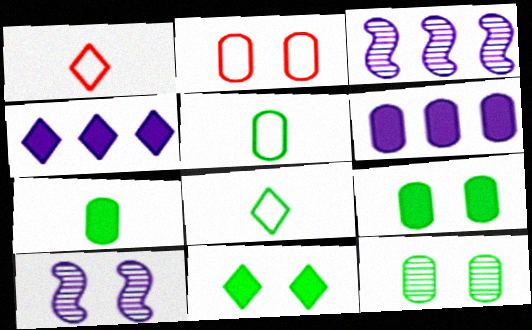[[1, 3, 9], 
[2, 10, 11]]